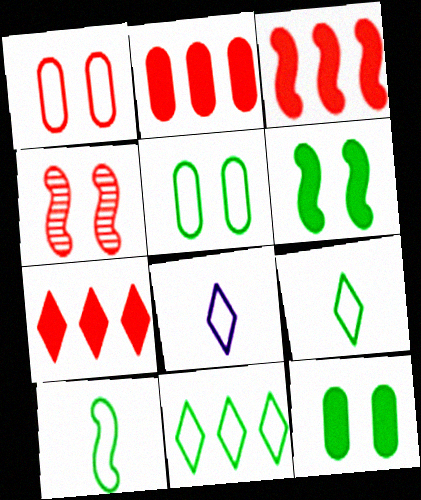[[2, 3, 7], 
[5, 10, 11]]